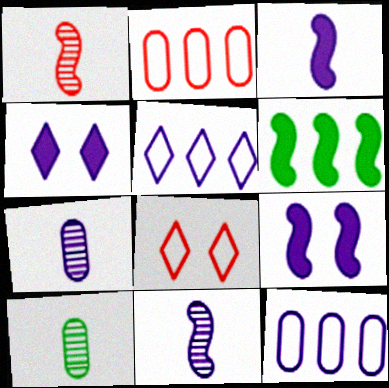[[4, 11, 12], 
[5, 7, 9], 
[6, 7, 8]]